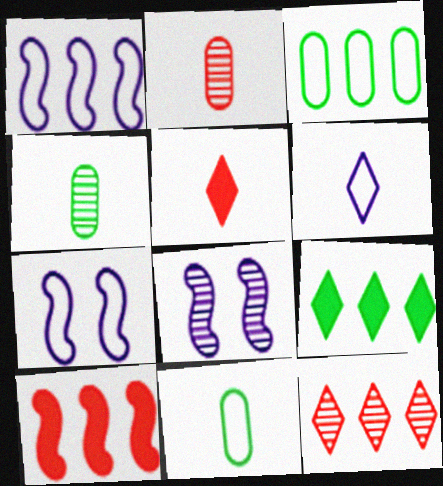[[2, 7, 9], 
[3, 5, 8], 
[4, 8, 12]]